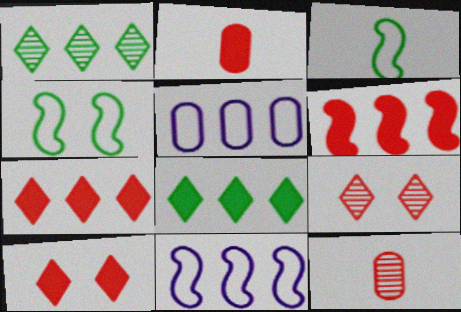[[1, 5, 6], 
[2, 6, 10]]